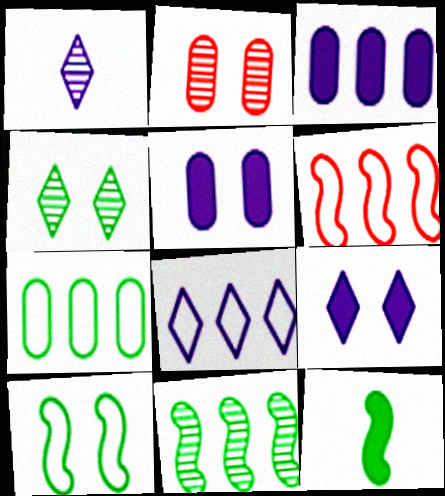[[1, 2, 11], 
[1, 8, 9], 
[2, 8, 12], 
[2, 9, 10], 
[4, 7, 12], 
[6, 7, 8], 
[10, 11, 12]]